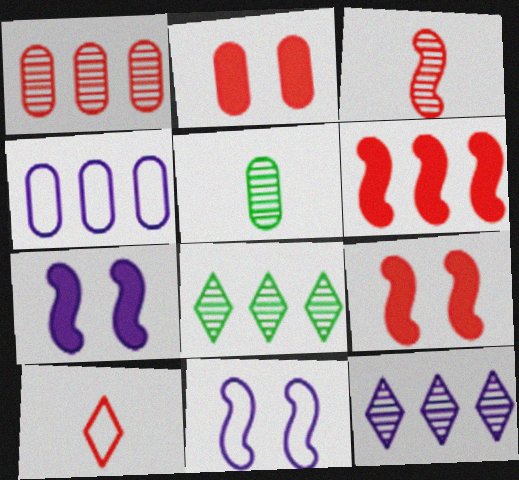[[1, 9, 10], 
[2, 4, 5], 
[4, 6, 8]]